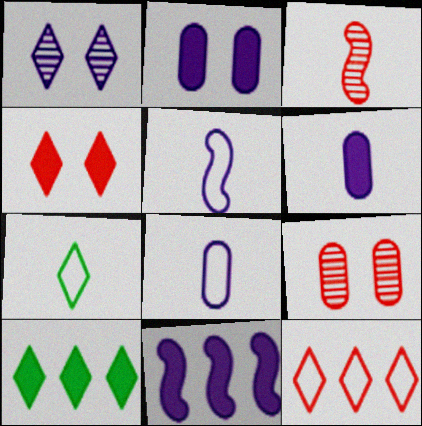[[1, 8, 11], 
[3, 6, 7], 
[5, 9, 10], 
[7, 9, 11]]